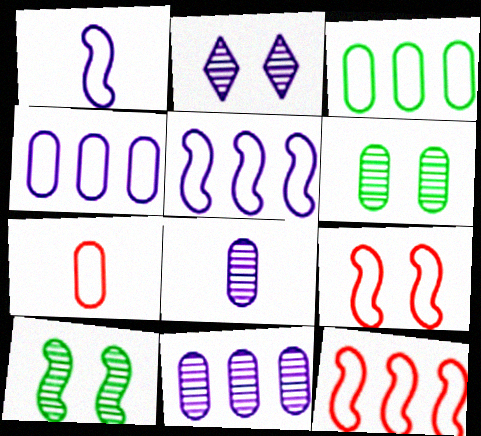[]